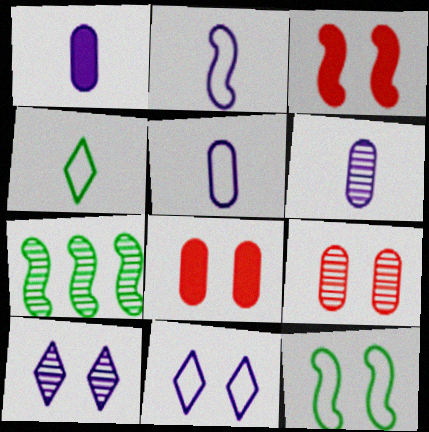[[1, 5, 6], 
[2, 3, 7], 
[8, 10, 12]]